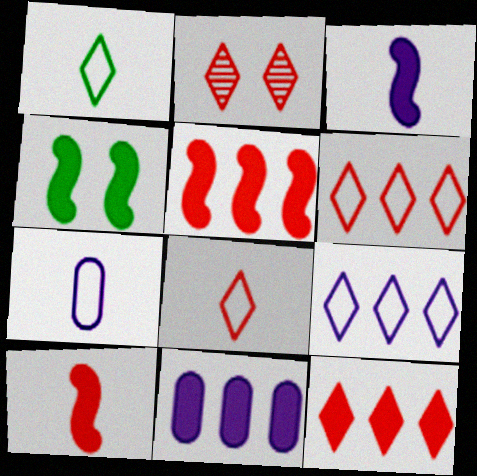[[2, 8, 12], 
[3, 4, 5]]